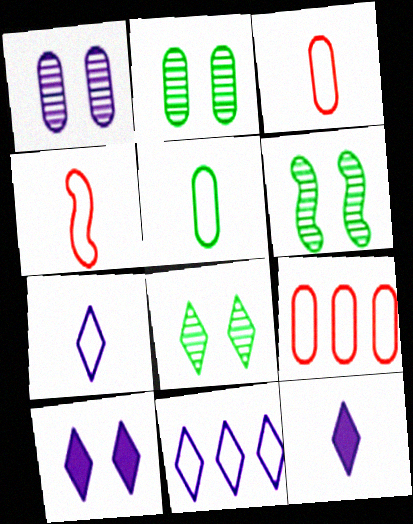[[2, 6, 8], 
[4, 5, 7], 
[6, 9, 12]]